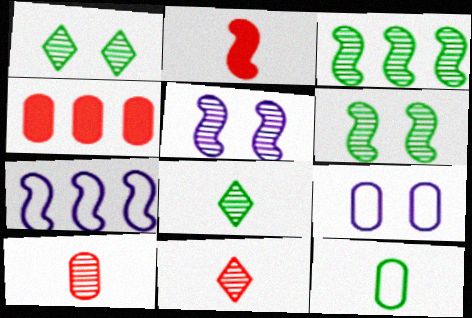[[2, 6, 7]]